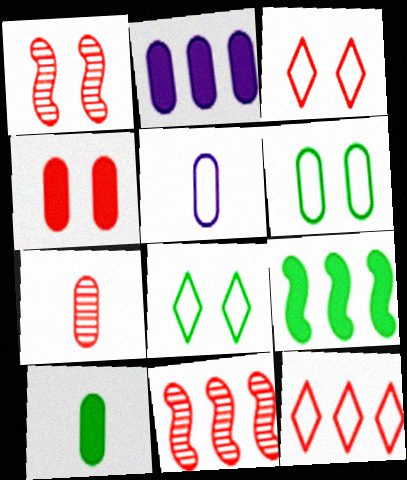[[1, 3, 4], 
[2, 4, 10], 
[2, 6, 7], 
[5, 7, 10]]